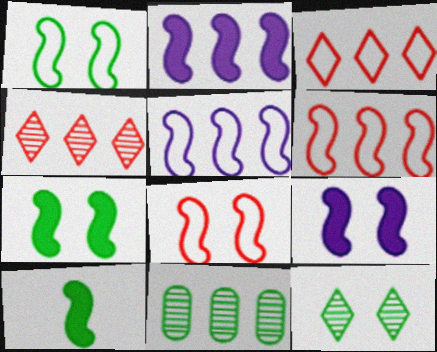[[2, 3, 11]]